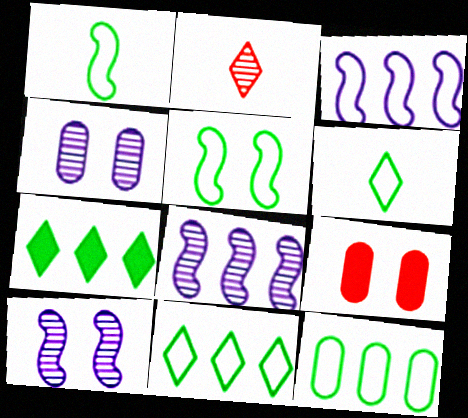[[5, 6, 12], 
[6, 8, 9]]